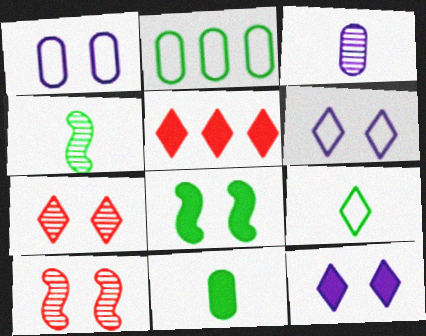[[1, 4, 5], 
[1, 7, 8], 
[4, 9, 11]]